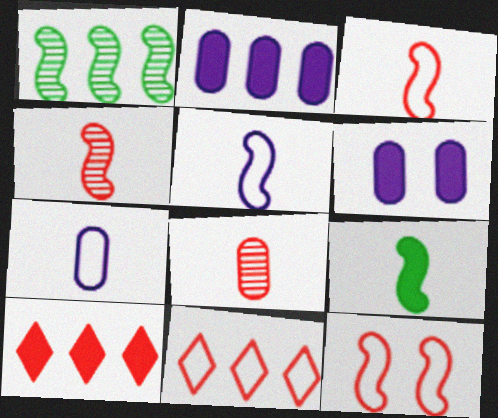[[1, 2, 11], 
[4, 5, 9], 
[6, 9, 10], 
[8, 10, 12]]